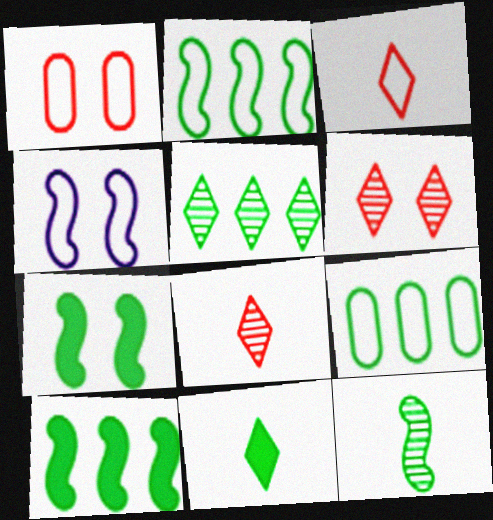[[2, 7, 12], 
[3, 4, 9], 
[5, 9, 10]]